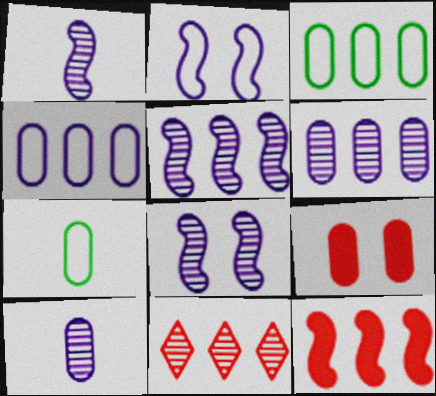[[1, 5, 8], 
[3, 9, 10], 
[6, 7, 9]]